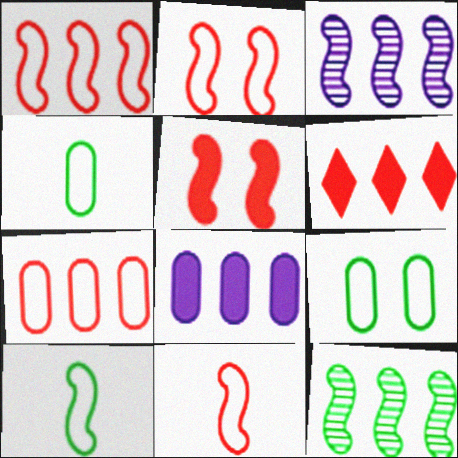[[1, 2, 11], 
[3, 5, 10]]